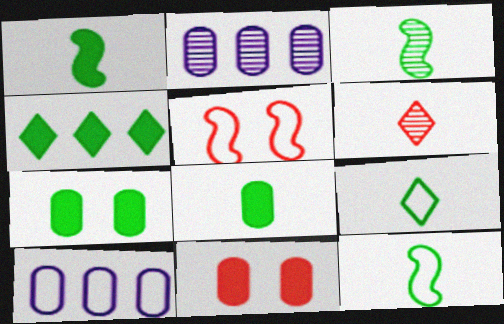[[1, 3, 12], 
[1, 4, 7], 
[3, 8, 9], 
[5, 9, 10]]